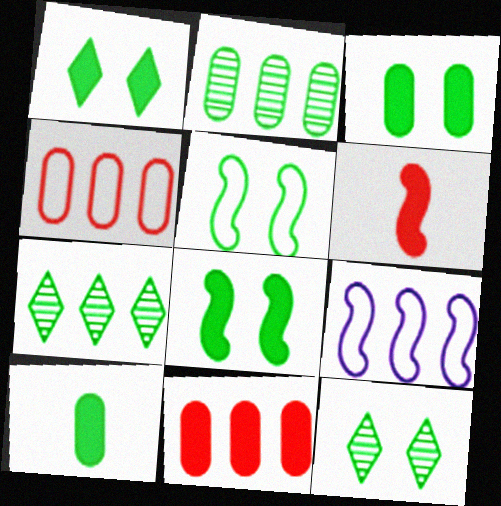[[1, 3, 8], 
[3, 5, 12], 
[5, 7, 10], 
[7, 9, 11]]